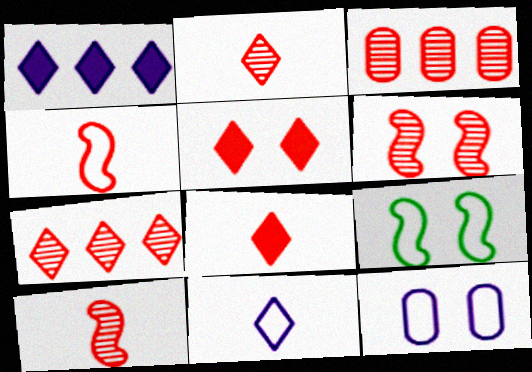[[2, 3, 6], 
[3, 4, 5]]